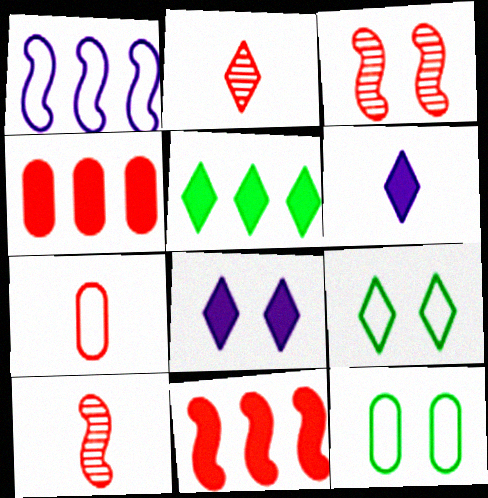[[1, 7, 9], 
[3, 8, 12]]